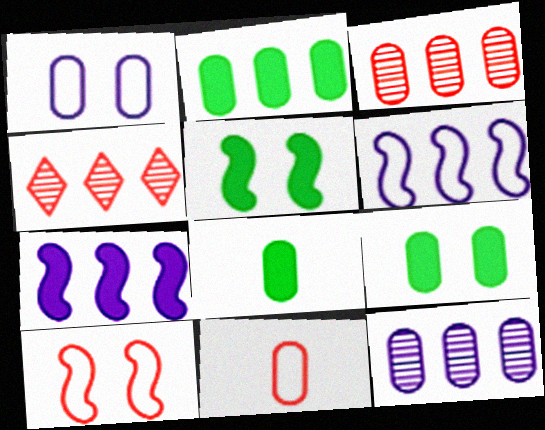[[1, 3, 8], 
[2, 4, 6], 
[2, 8, 9], 
[9, 11, 12]]